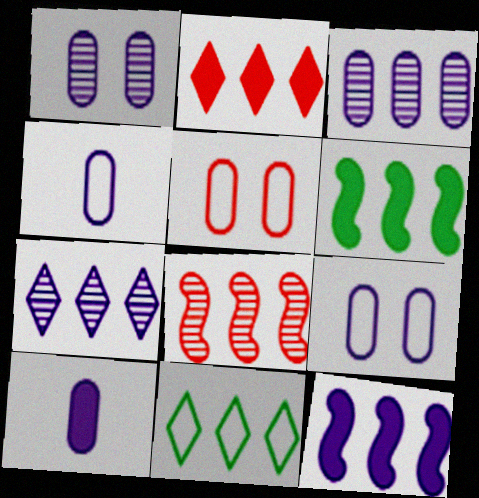[[2, 7, 11], 
[3, 9, 10]]